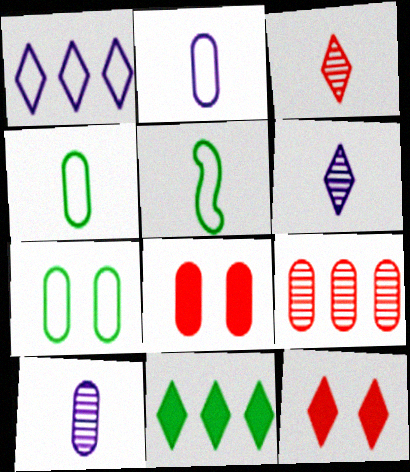[]